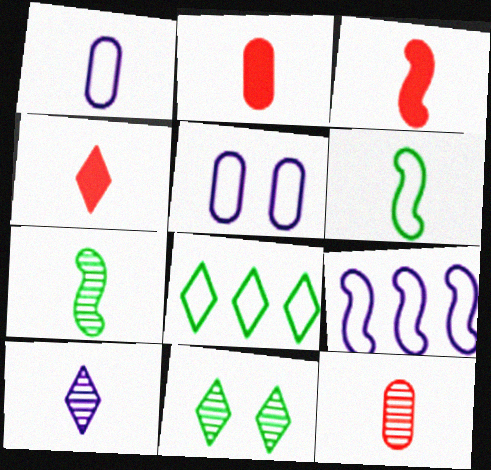[[1, 4, 7], 
[2, 3, 4], 
[2, 6, 10], 
[2, 9, 11], 
[7, 10, 12]]